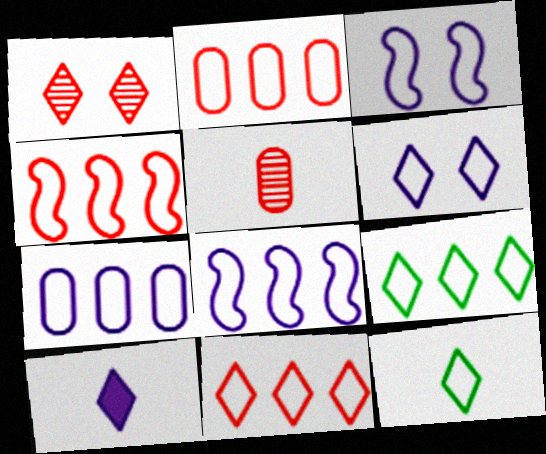[[1, 9, 10], 
[2, 3, 12], 
[2, 4, 11], 
[2, 8, 9], 
[4, 7, 9], 
[6, 11, 12]]